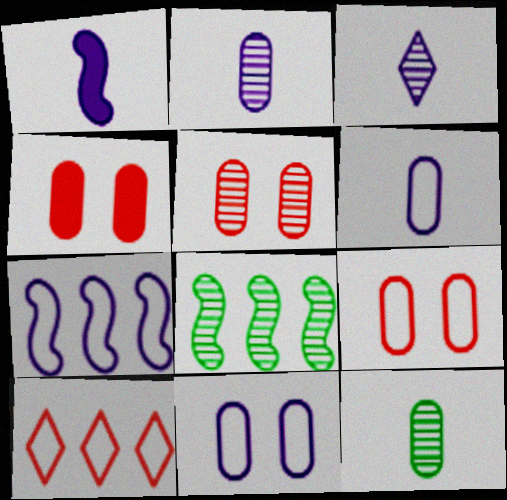[[1, 3, 6], 
[3, 5, 8], 
[4, 5, 9]]